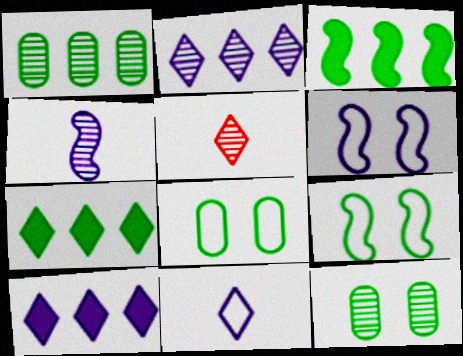[]